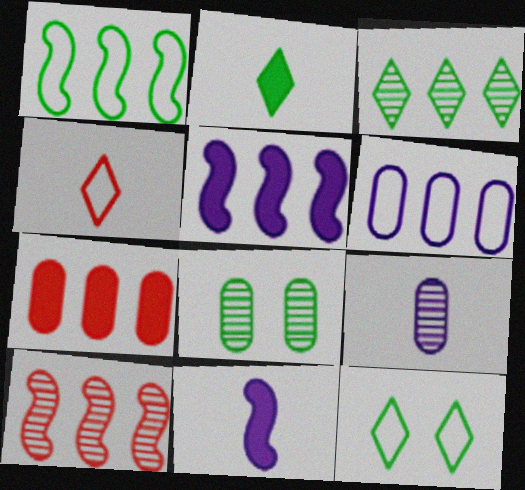[[1, 2, 8], 
[1, 5, 10], 
[2, 3, 12], 
[4, 5, 8]]